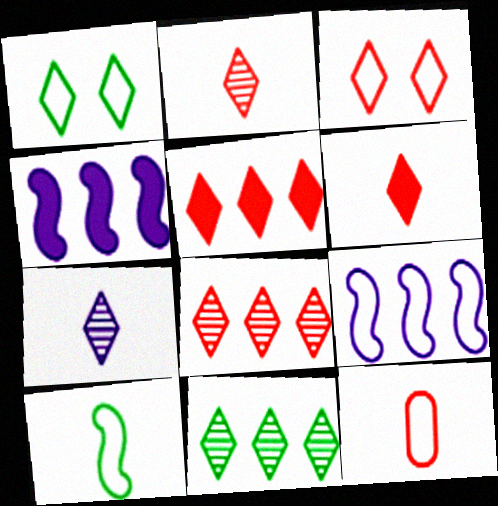[[1, 5, 7], 
[1, 9, 12], 
[2, 3, 5], 
[3, 6, 8]]